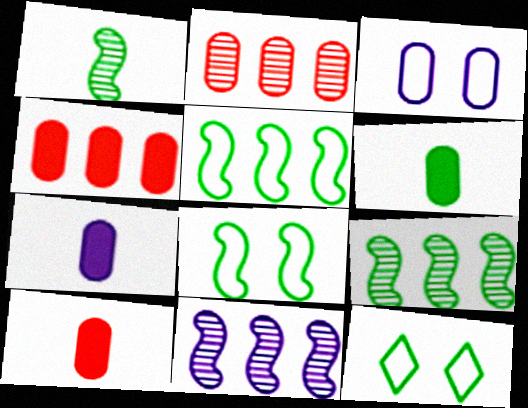[[2, 3, 6], 
[6, 7, 10], 
[6, 9, 12], 
[10, 11, 12]]